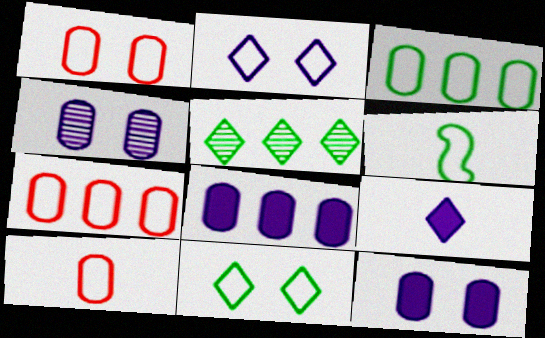[[1, 7, 10], 
[2, 6, 7], 
[3, 6, 11]]